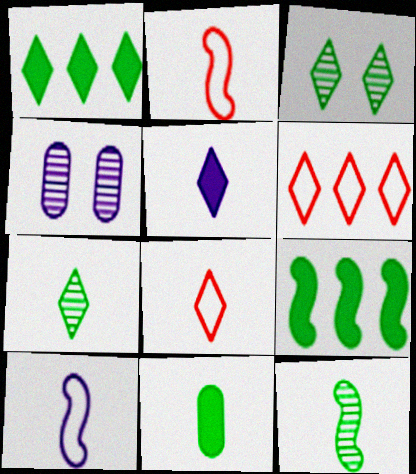[[1, 2, 4], 
[3, 5, 6], 
[4, 8, 9], 
[5, 7, 8]]